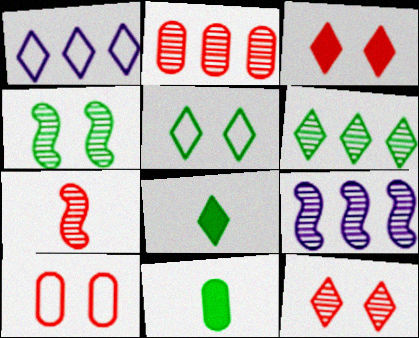[[1, 8, 12], 
[2, 6, 9], 
[2, 7, 12], 
[4, 7, 9], 
[5, 6, 8], 
[8, 9, 10]]